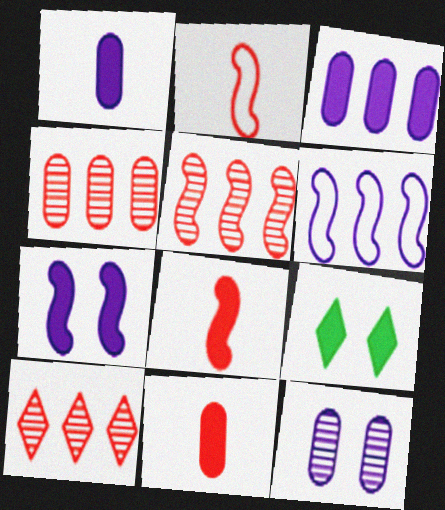[[3, 8, 9], 
[4, 5, 10]]